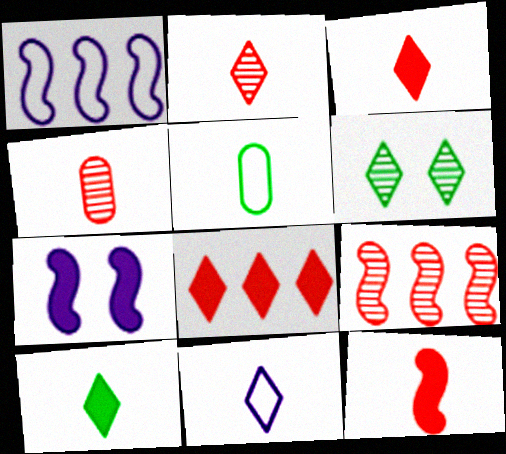[[2, 10, 11], 
[6, 8, 11]]